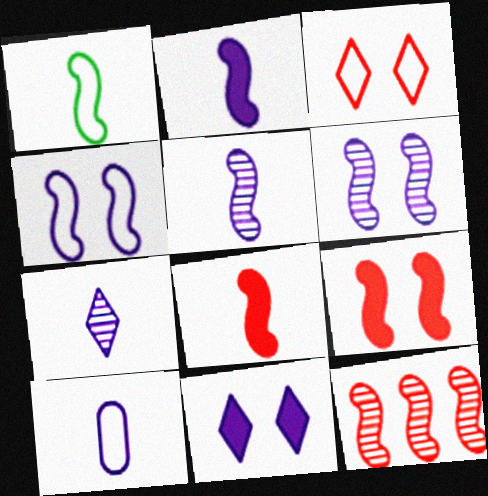[[1, 5, 8], 
[2, 7, 10]]